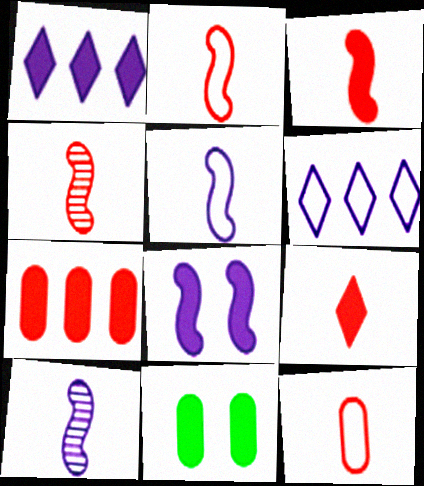[[1, 3, 11], 
[2, 3, 4], 
[4, 6, 11], 
[4, 9, 12]]